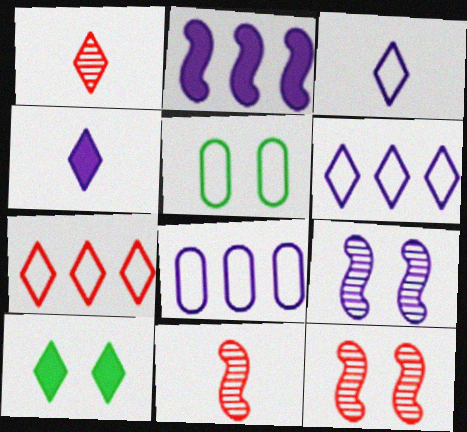[[1, 2, 5], 
[1, 6, 10], 
[4, 8, 9], 
[8, 10, 11]]